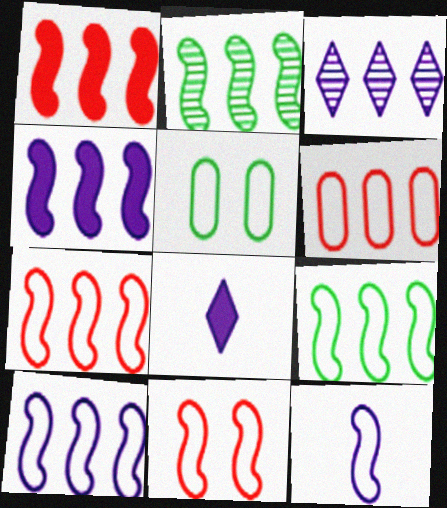[[1, 2, 10], 
[2, 4, 7], 
[7, 9, 10], 
[9, 11, 12]]